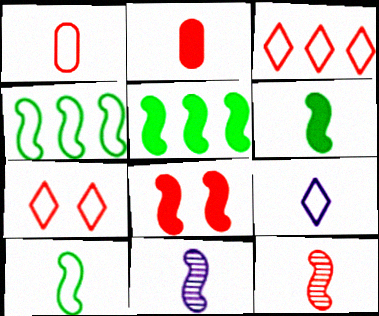[[1, 9, 10], 
[4, 8, 11]]